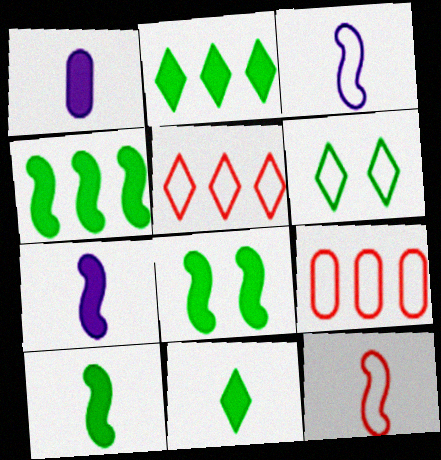[[3, 6, 9], 
[4, 8, 10]]